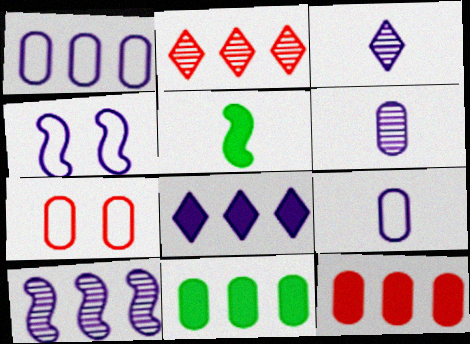[[1, 8, 10], 
[4, 6, 8], 
[6, 7, 11]]